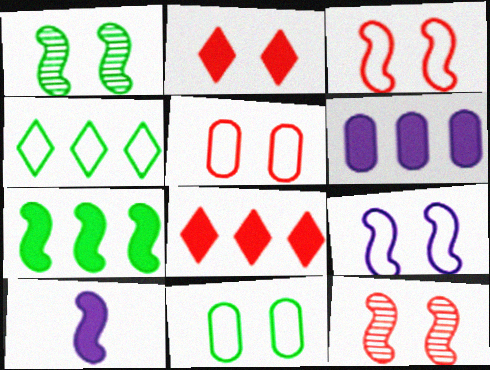[[2, 5, 12], 
[6, 7, 8]]